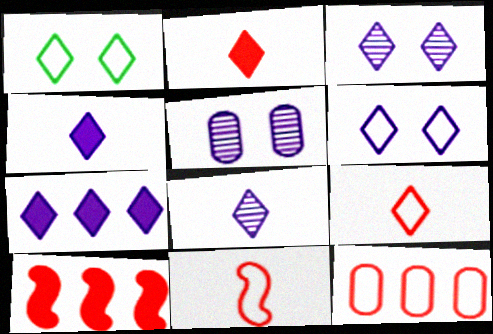[[6, 7, 8]]